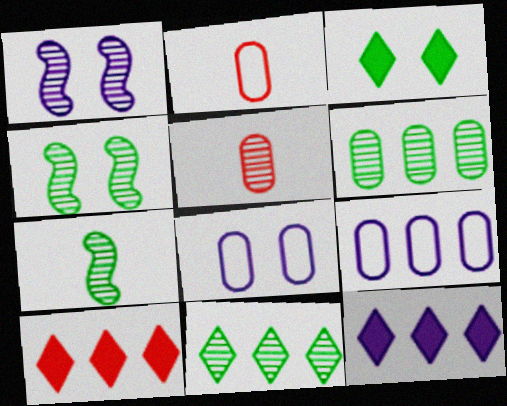[[1, 5, 11], 
[2, 4, 12], 
[7, 8, 10]]